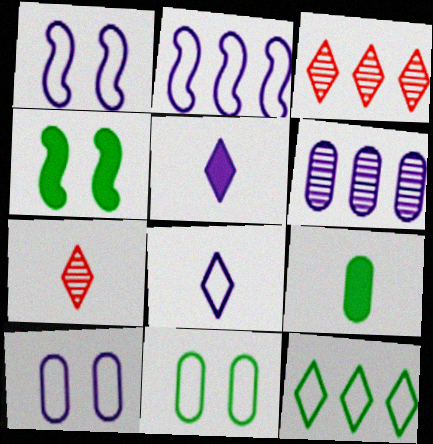[[1, 3, 9], 
[1, 5, 6], 
[2, 8, 10]]